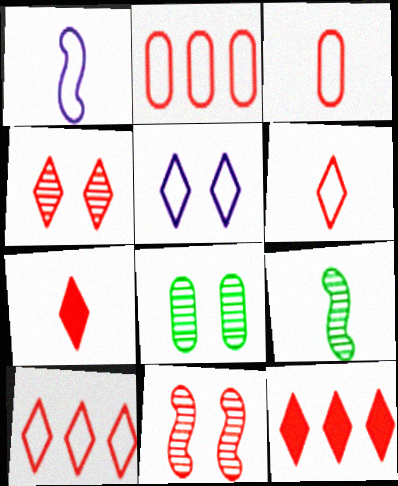[[1, 8, 12], 
[2, 7, 11], 
[3, 11, 12], 
[4, 6, 12], 
[4, 7, 10]]